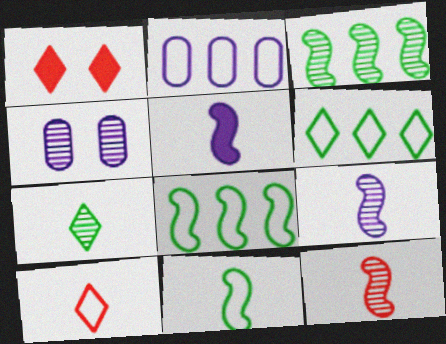[[5, 11, 12]]